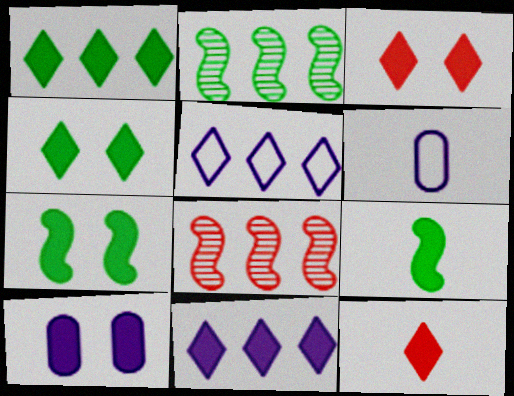[[2, 3, 6], 
[3, 7, 10], 
[4, 6, 8], 
[4, 11, 12]]